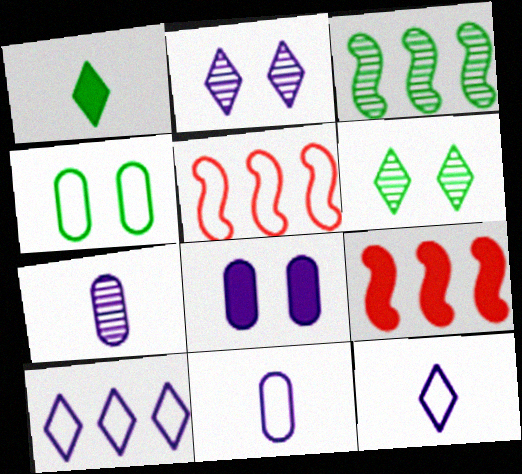[[1, 3, 4], 
[1, 8, 9], 
[4, 5, 12], 
[6, 9, 11]]